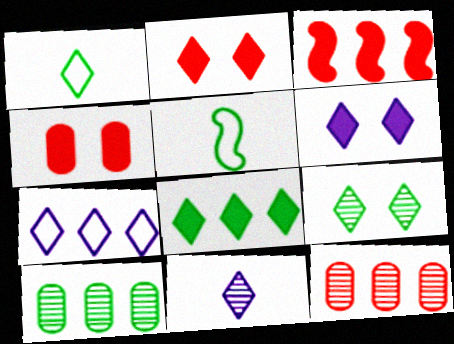[[1, 8, 9], 
[3, 7, 10], 
[5, 6, 12], 
[6, 7, 11]]